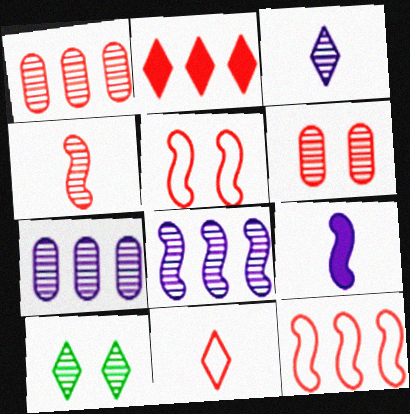[[1, 2, 12], 
[4, 7, 10]]